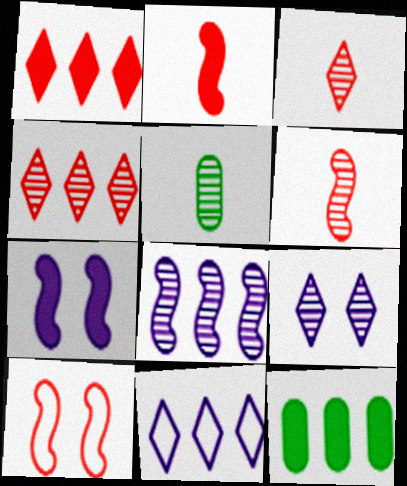[]